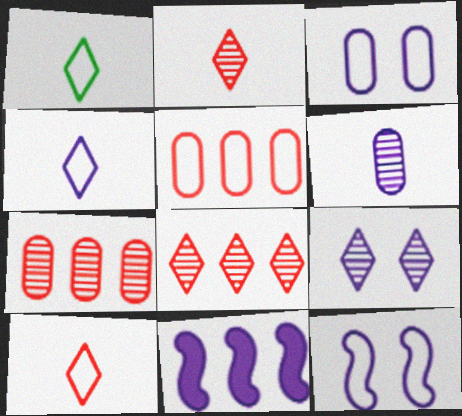[[1, 4, 10], 
[1, 5, 12]]